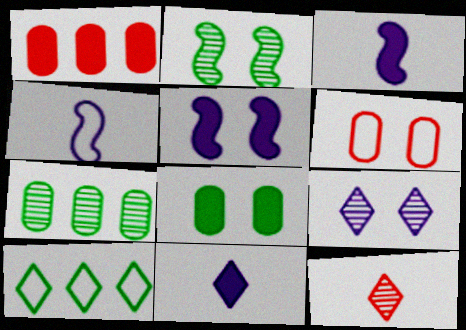[[4, 6, 10]]